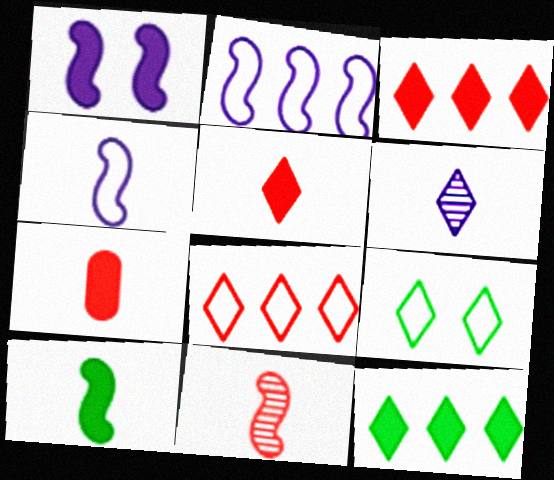[[1, 7, 12], 
[3, 6, 9], 
[4, 10, 11]]